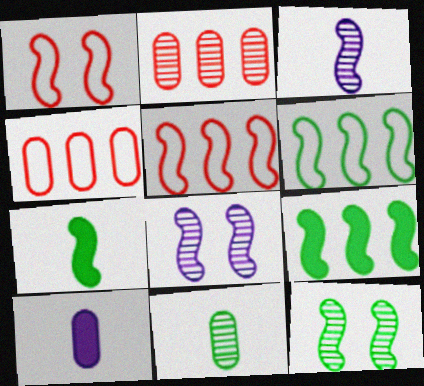[[1, 3, 9], 
[5, 7, 8], 
[6, 7, 12]]